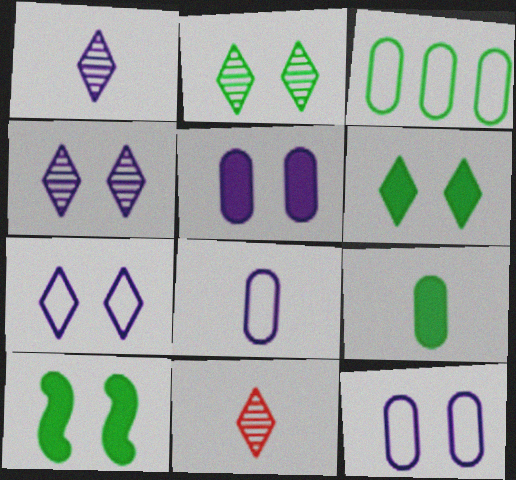[]